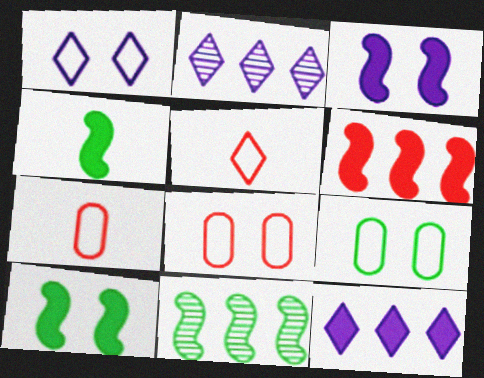[[2, 4, 8], 
[2, 7, 10], 
[3, 4, 6]]